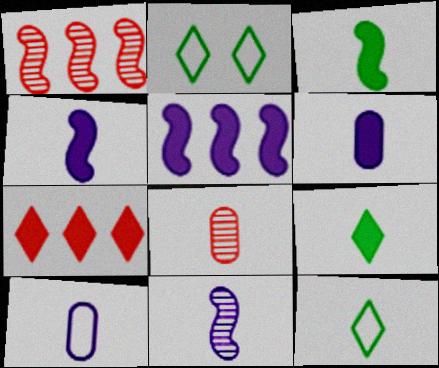[[1, 2, 6], 
[2, 5, 8], 
[4, 8, 12]]